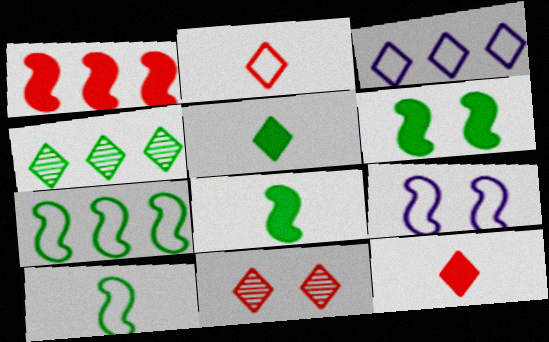[[3, 5, 11]]